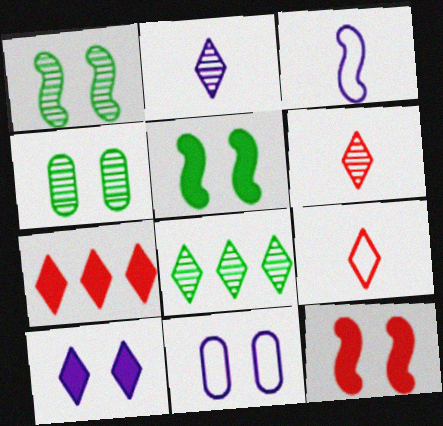[[3, 4, 7], 
[8, 9, 10]]